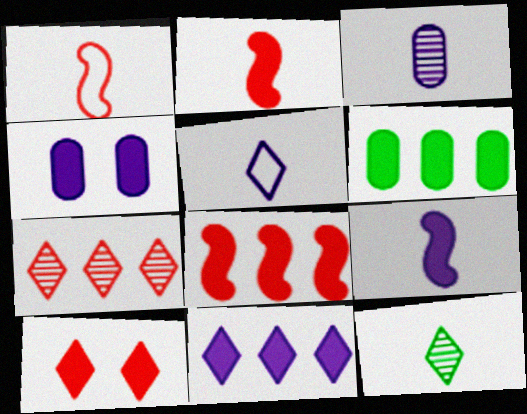[[3, 5, 9], 
[4, 9, 11], 
[6, 8, 11], 
[6, 9, 10]]